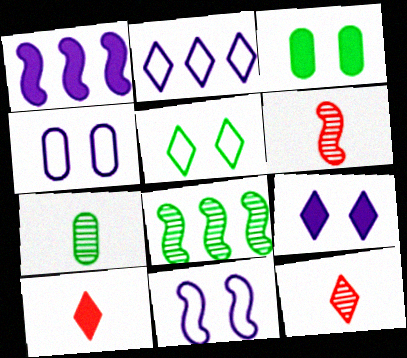[[1, 3, 10], 
[2, 3, 6], 
[4, 8, 10]]